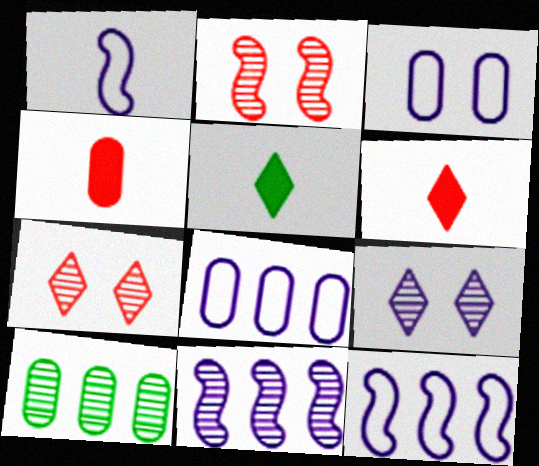[[2, 5, 8], 
[3, 4, 10]]